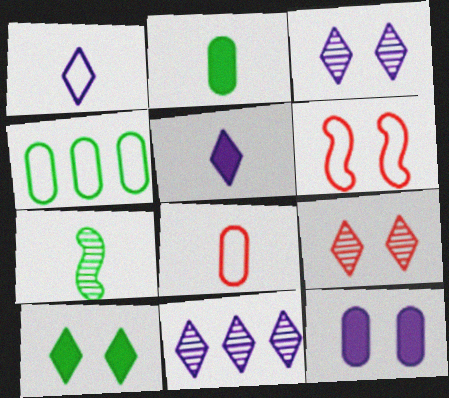[[1, 4, 6], 
[2, 6, 11], 
[4, 7, 10], 
[5, 7, 8]]